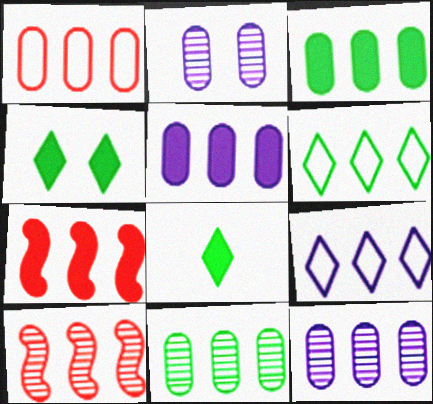[[1, 3, 12], 
[1, 5, 11], 
[3, 9, 10], 
[5, 6, 10], 
[6, 7, 12], 
[7, 9, 11]]